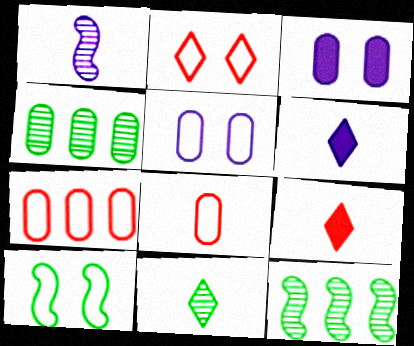[[2, 5, 10], 
[3, 4, 8], 
[5, 9, 12]]